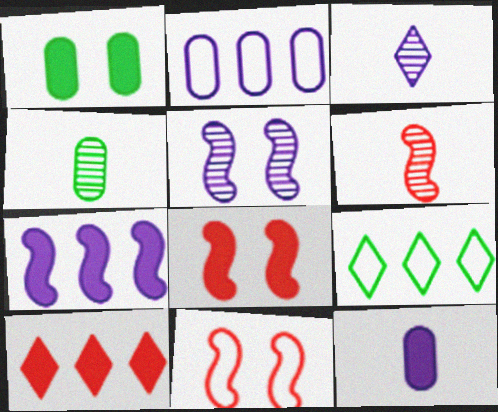[[3, 4, 6]]